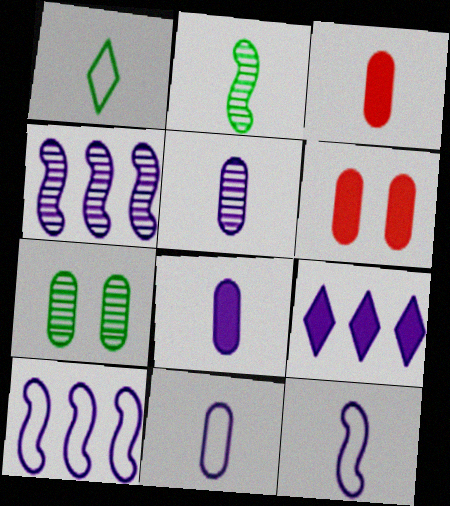[[1, 4, 6], 
[5, 8, 11]]